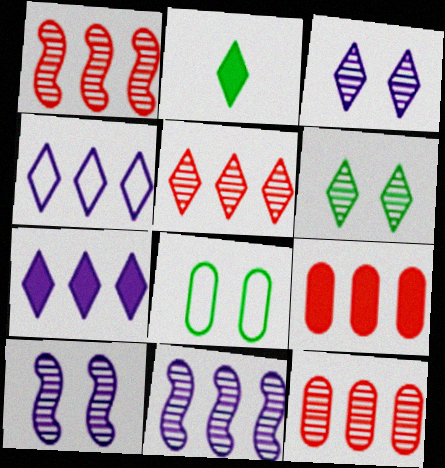[[1, 5, 12]]